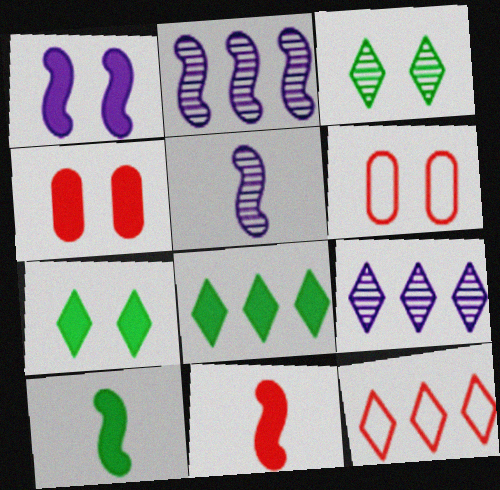[[1, 3, 6], 
[1, 4, 7], 
[5, 6, 8], 
[6, 9, 10], 
[8, 9, 12]]